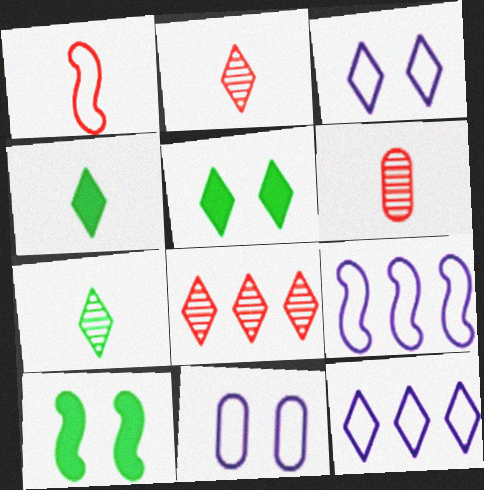[[2, 5, 12], 
[3, 4, 8], 
[5, 6, 9], 
[6, 10, 12]]